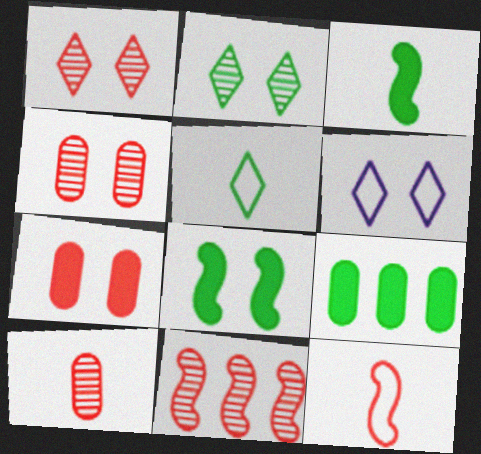[[1, 10, 11], 
[4, 6, 8]]